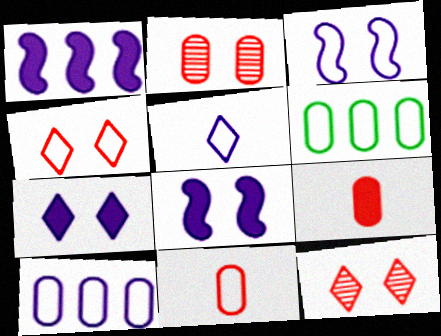[[3, 5, 10]]